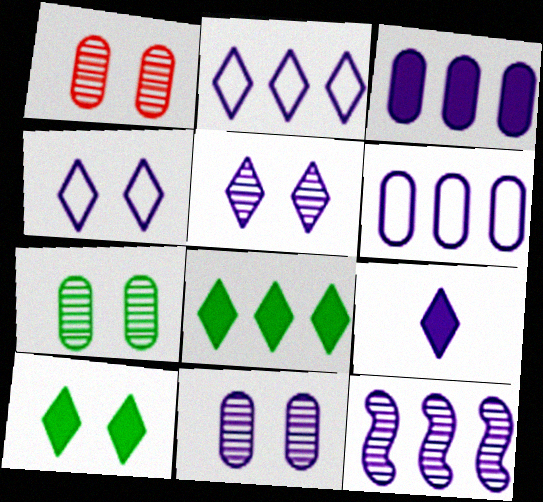[[1, 7, 11], 
[2, 3, 12], 
[2, 5, 9]]